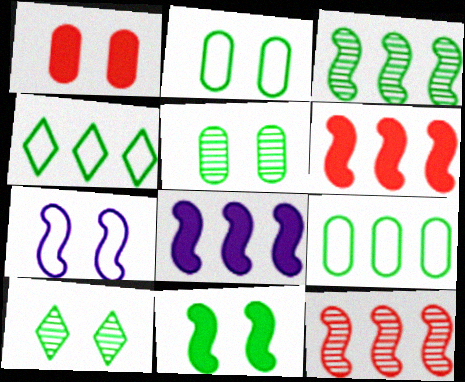[[1, 7, 10], 
[2, 10, 11]]